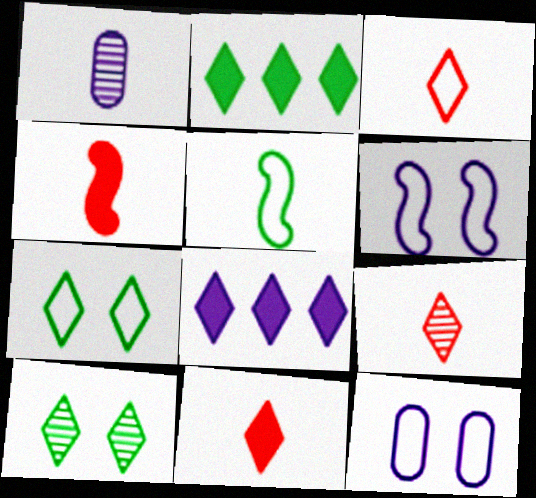[[1, 5, 11], 
[1, 6, 8], 
[3, 8, 10], 
[3, 9, 11], 
[7, 8, 9]]